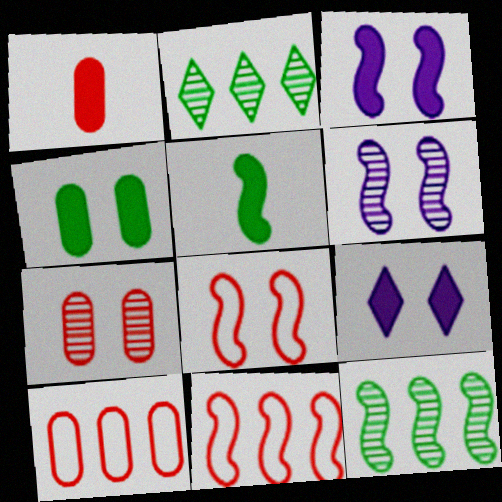[[1, 7, 10], 
[5, 6, 11]]